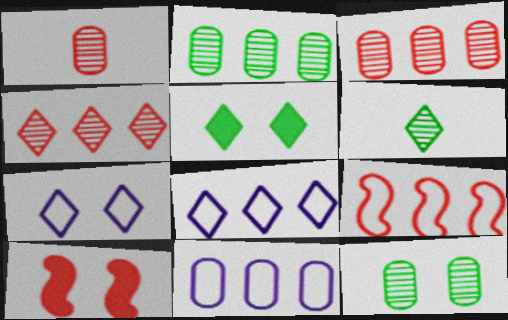[[6, 10, 11], 
[7, 10, 12]]